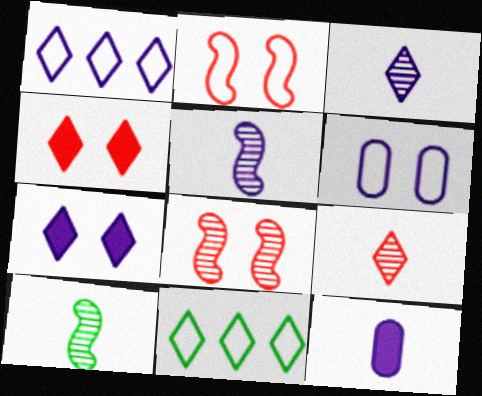[[1, 3, 7], 
[3, 4, 11], 
[7, 9, 11], 
[8, 11, 12]]